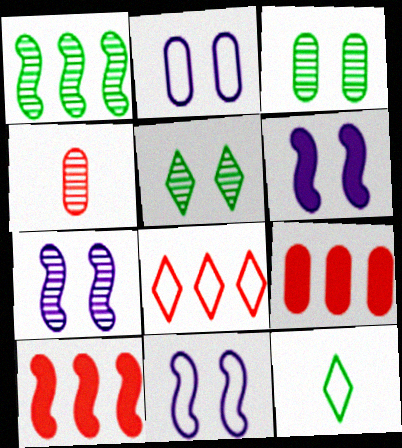[[6, 7, 11], 
[7, 9, 12]]